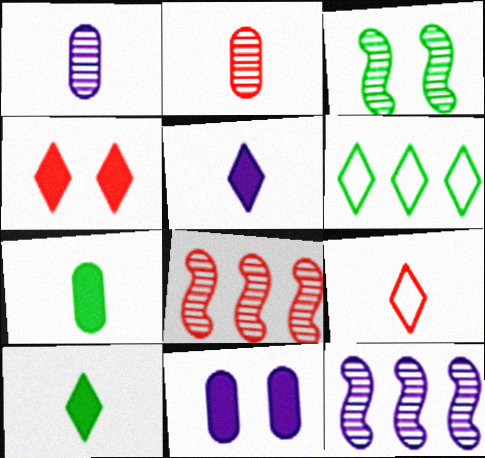[[3, 6, 7]]